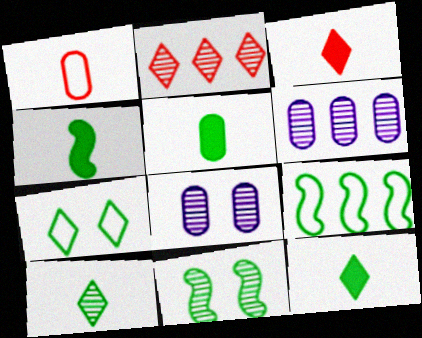[[3, 8, 9], 
[4, 5, 12], 
[4, 9, 11]]